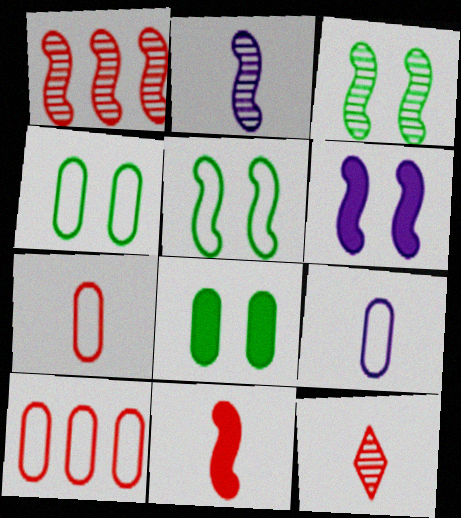[[1, 2, 3], 
[4, 9, 10], 
[7, 11, 12]]